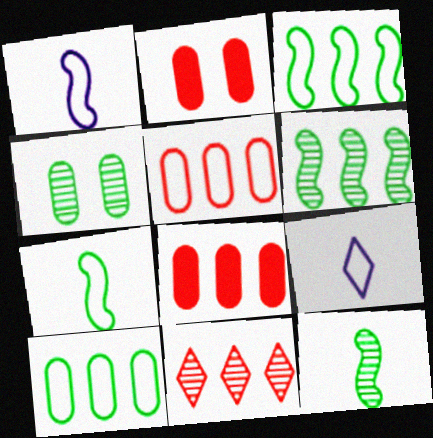[[2, 6, 9]]